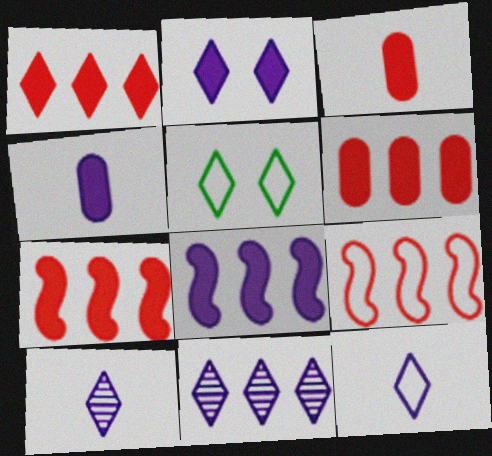[[1, 5, 10], 
[1, 6, 7], 
[2, 4, 8], 
[2, 11, 12]]